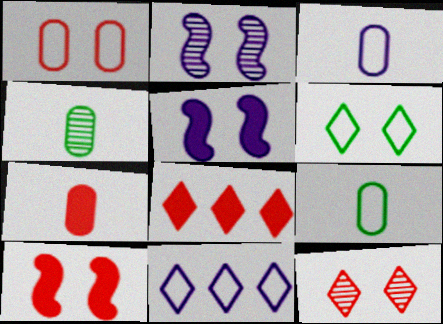[[1, 10, 12], 
[2, 8, 9], 
[3, 4, 7], 
[4, 10, 11], 
[7, 8, 10]]